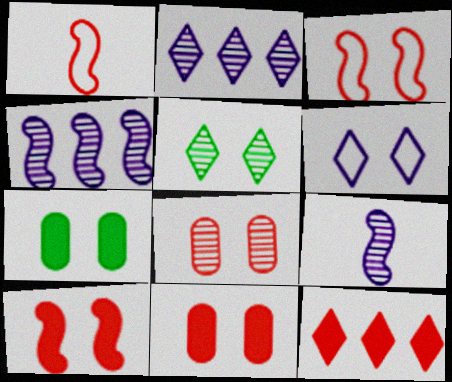[[1, 2, 7], 
[1, 8, 12]]